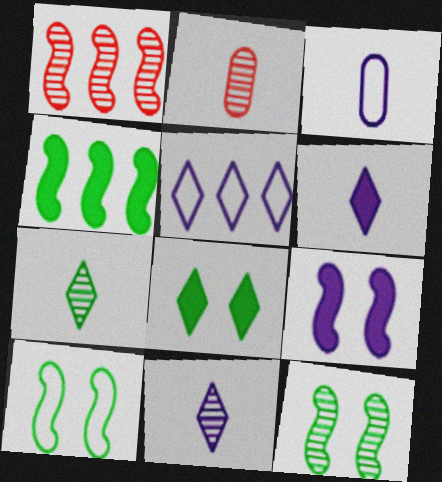[[1, 3, 8]]